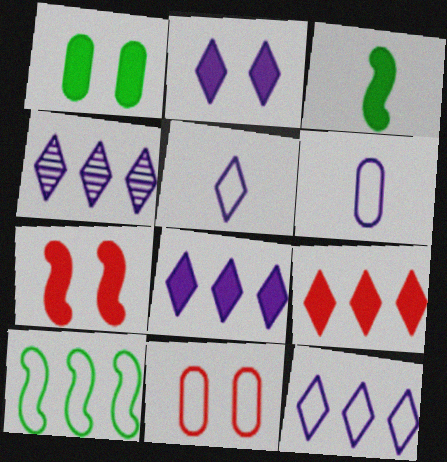[[1, 2, 7], 
[2, 4, 5], 
[3, 4, 11], 
[4, 8, 12], 
[5, 10, 11]]